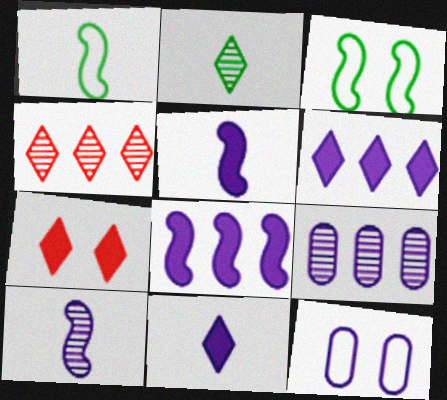[[1, 7, 9], 
[6, 10, 12]]